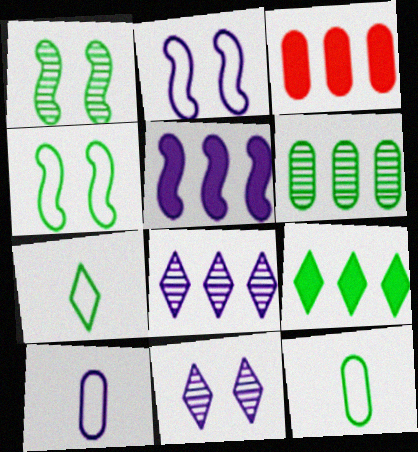[[1, 9, 12], 
[3, 5, 9], 
[5, 10, 11]]